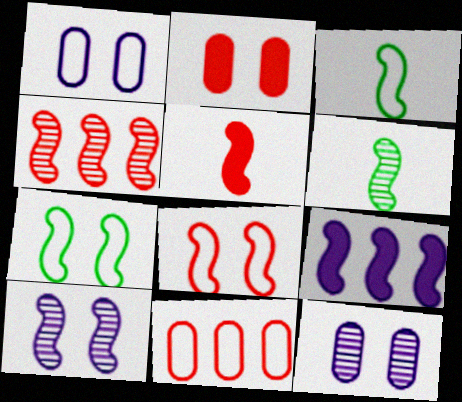[[4, 5, 8], 
[4, 6, 10], 
[6, 8, 9]]